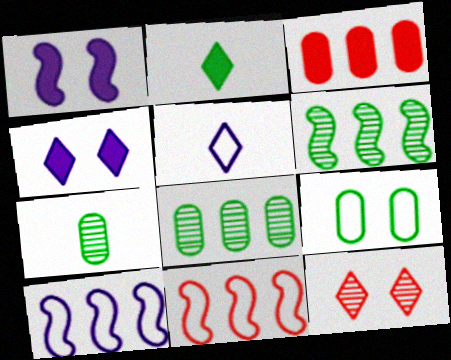[[1, 2, 3], 
[1, 9, 12], 
[2, 6, 9], 
[4, 7, 11], 
[5, 9, 11]]